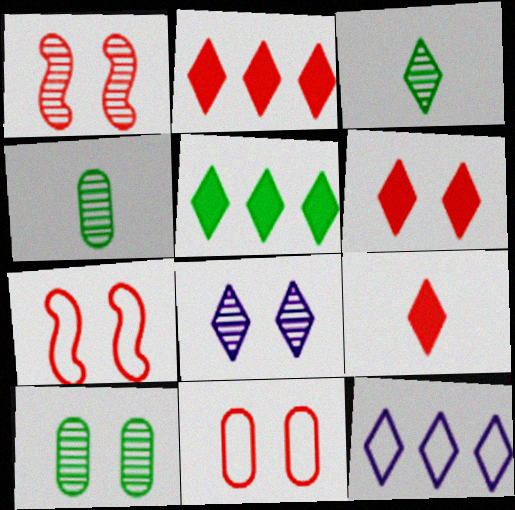[[1, 6, 11], 
[1, 8, 10], 
[2, 6, 9], 
[3, 6, 12]]